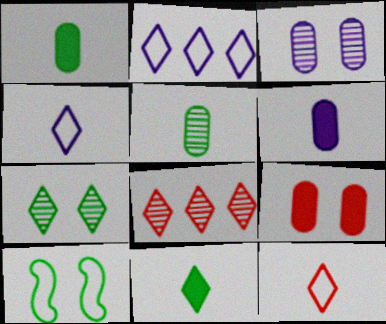[[6, 8, 10]]